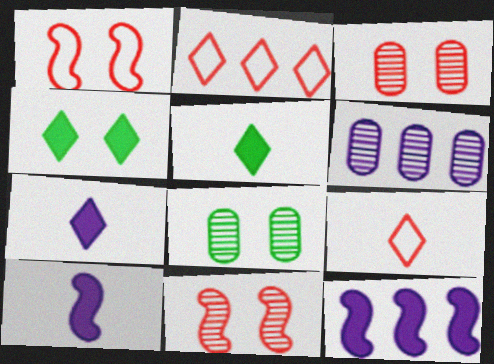[[1, 5, 6], 
[2, 8, 10], 
[8, 9, 12]]